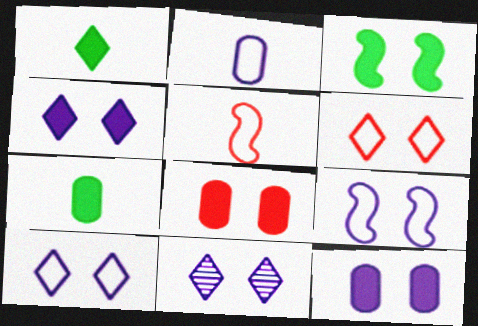[[3, 4, 8], 
[4, 10, 11], 
[9, 11, 12]]